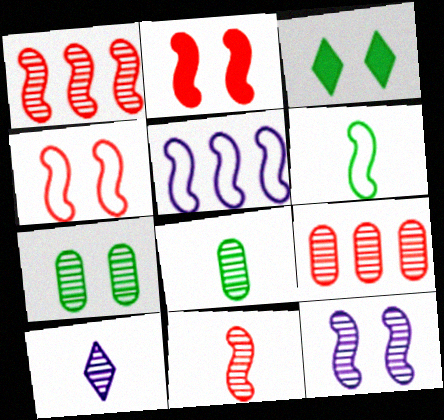[[1, 7, 10], 
[4, 5, 6], 
[8, 10, 11]]